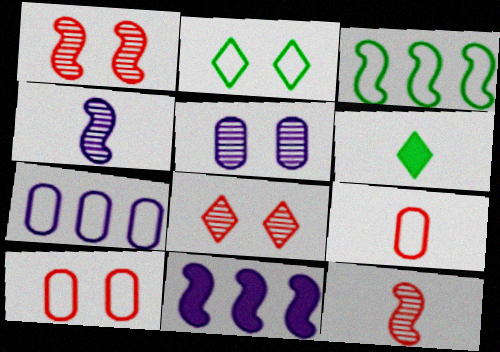[[1, 6, 7], 
[4, 6, 9]]